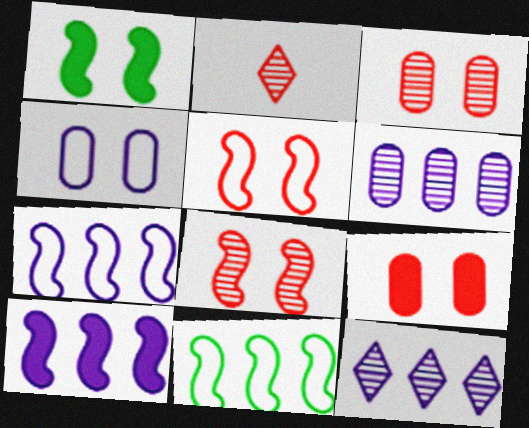[]